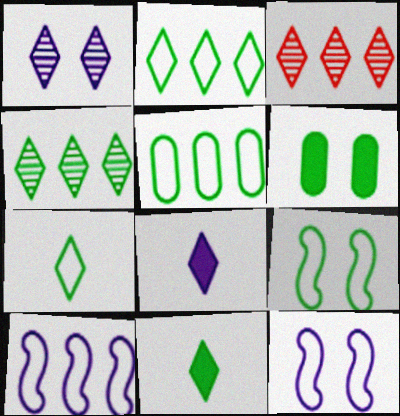[[5, 7, 9]]